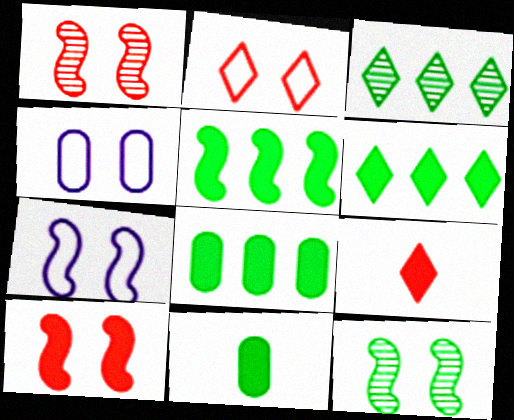[[5, 6, 8], 
[7, 10, 12]]